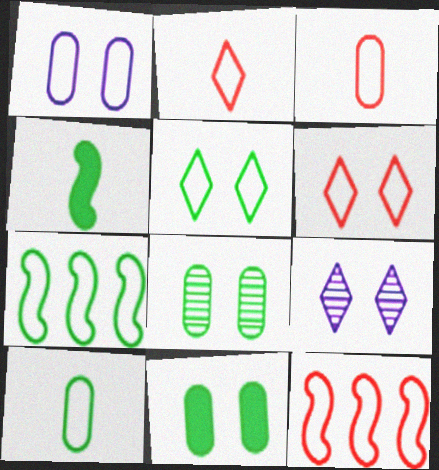[[1, 2, 7], 
[3, 6, 12], 
[5, 7, 10]]